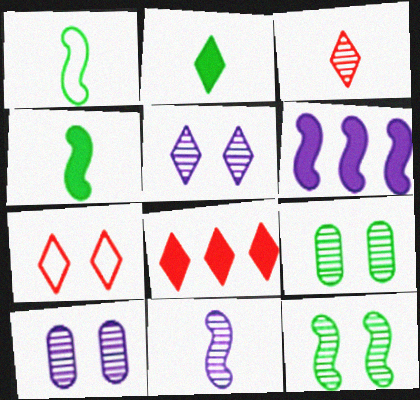[[1, 8, 10], 
[3, 7, 8]]